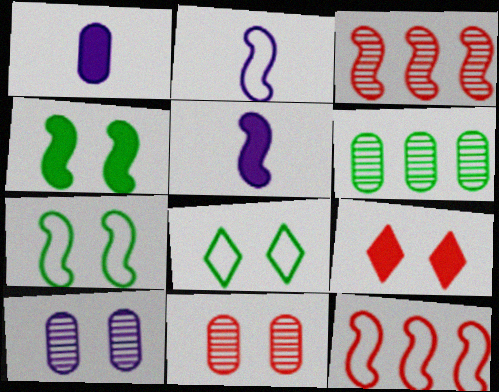[[1, 3, 8], 
[2, 3, 4], 
[2, 6, 9], 
[2, 7, 12], 
[3, 5, 7], 
[7, 9, 10]]